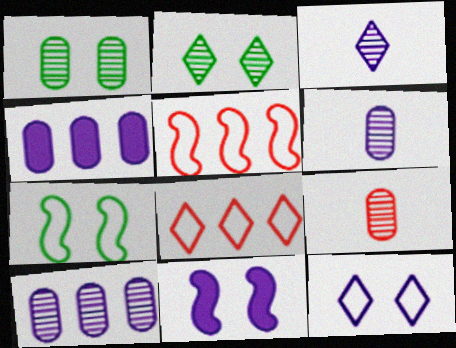[[1, 9, 10]]